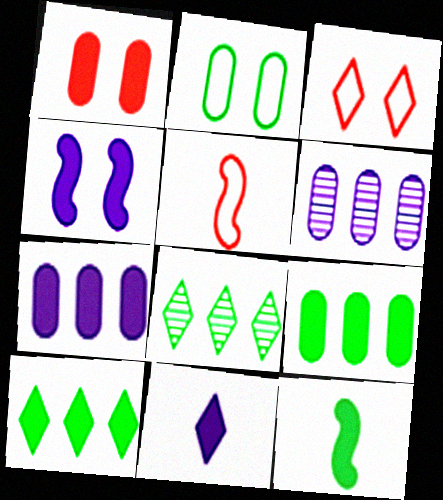[[2, 8, 12], 
[3, 6, 12], 
[3, 8, 11], 
[4, 7, 11]]